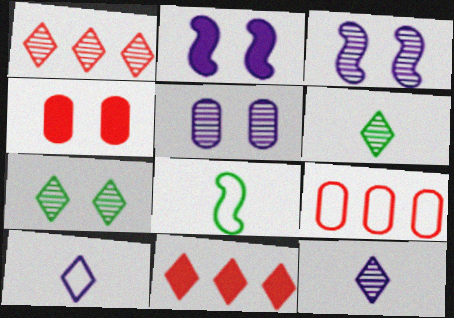[[1, 7, 12], 
[2, 6, 9], 
[5, 8, 11], 
[7, 10, 11]]